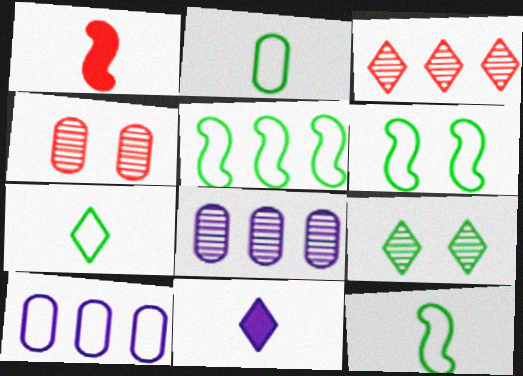[[1, 9, 10], 
[2, 7, 12], 
[4, 5, 11], 
[5, 6, 12]]